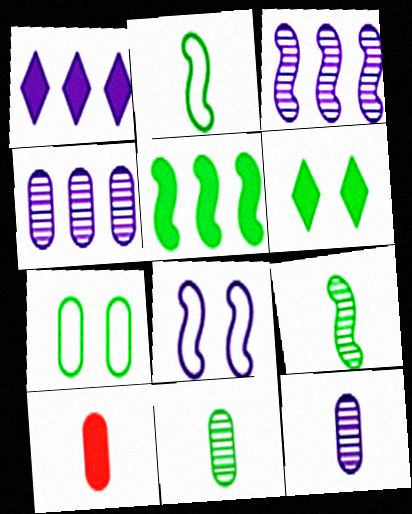[[1, 8, 12], 
[4, 7, 10]]